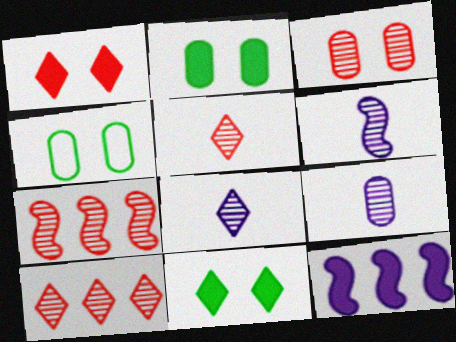[[3, 5, 7], 
[4, 5, 12], 
[6, 8, 9]]